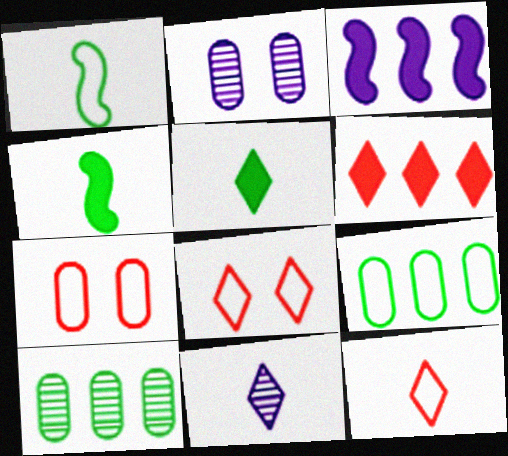[[1, 2, 6], 
[5, 11, 12]]